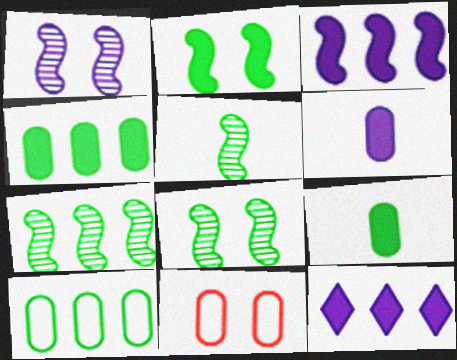[[5, 7, 8], 
[5, 11, 12]]